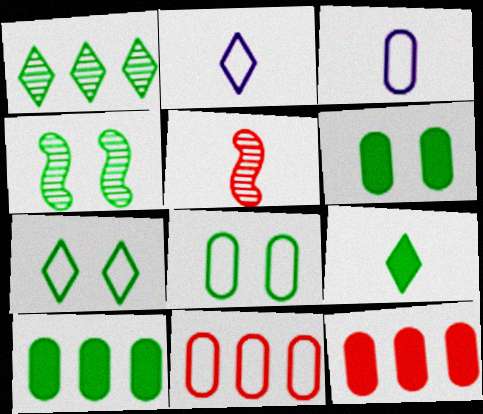[[1, 7, 9], 
[2, 4, 12], 
[3, 5, 9], 
[3, 8, 11], 
[4, 6, 7]]